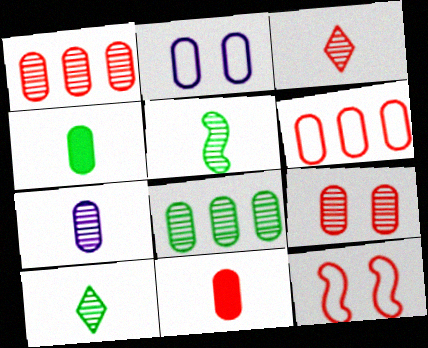[[1, 2, 4], 
[2, 8, 11], 
[3, 5, 7], 
[6, 9, 11], 
[7, 8, 9]]